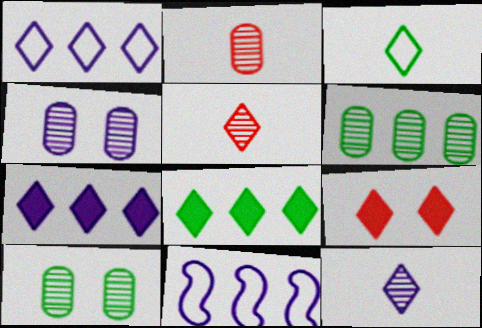[[2, 4, 6]]